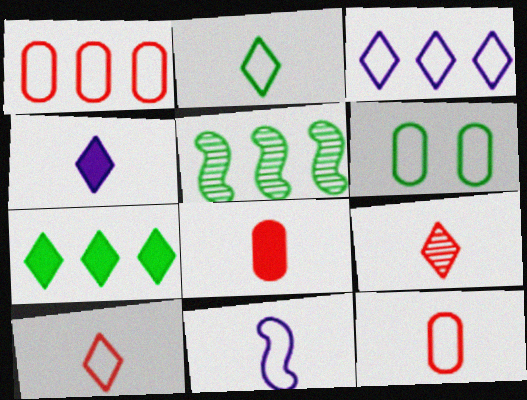[[2, 4, 9], 
[2, 11, 12]]